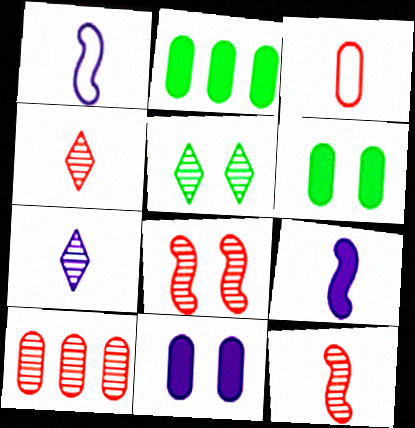[[4, 8, 10]]